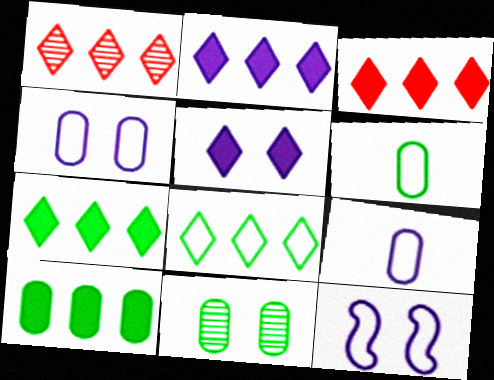[[1, 2, 8], 
[2, 3, 7], 
[6, 10, 11]]